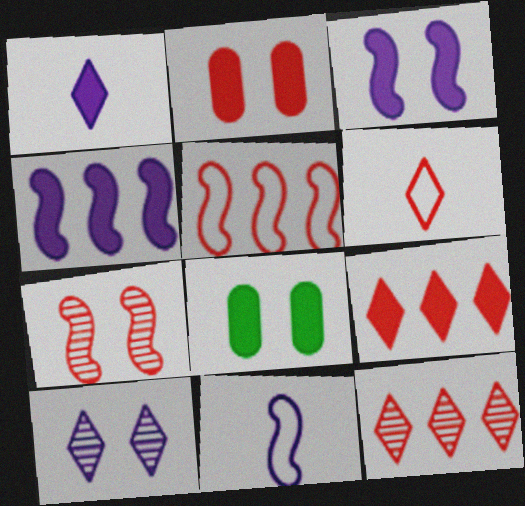[[8, 11, 12]]